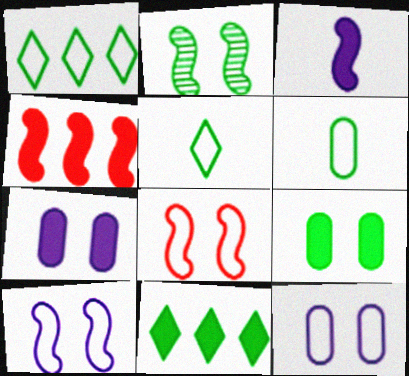[[2, 6, 11]]